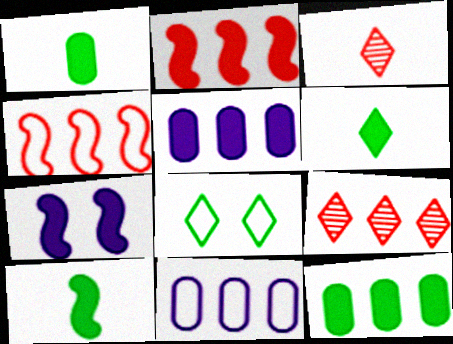[[1, 6, 10], 
[2, 7, 10]]